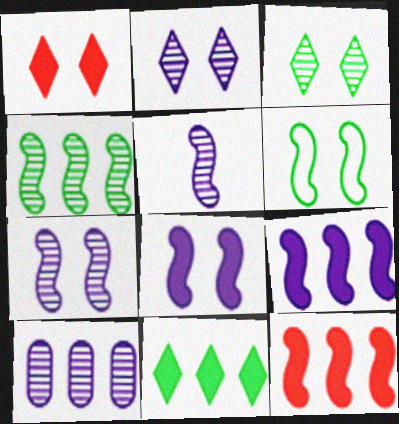[[2, 5, 10], 
[5, 6, 12]]